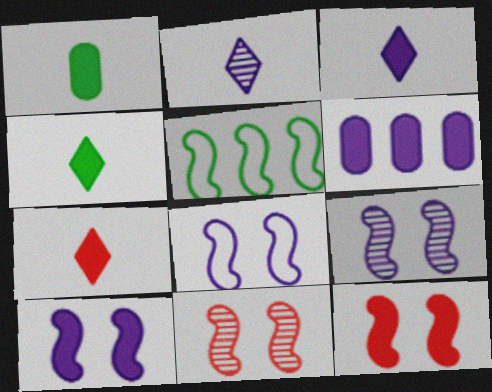[[2, 6, 8], 
[3, 4, 7], 
[3, 6, 10], 
[4, 6, 12], 
[8, 9, 10]]